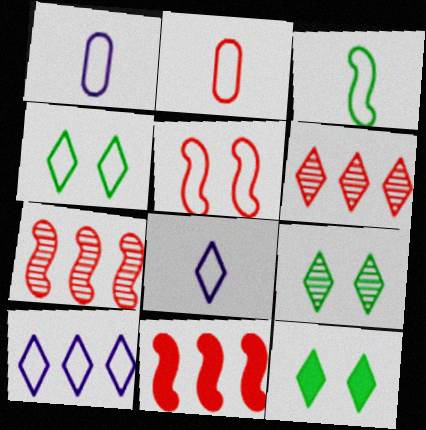[[1, 7, 12], 
[1, 9, 11], 
[2, 3, 8], 
[4, 9, 12], 
[6, 8, 12]]